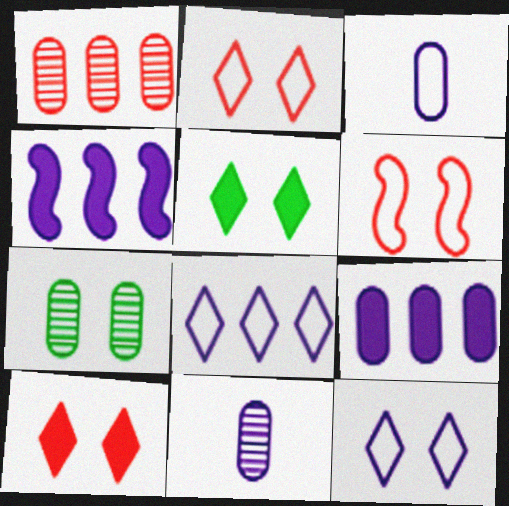[[1, 7, 11], 
[4, 11, 12]]